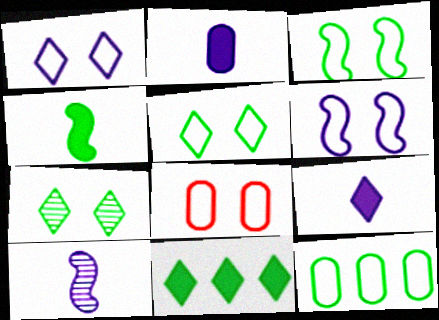[[1, 3, 8], 
[4, 7, 12], 
[5, 6, 8], 
[8, 10, 11]]